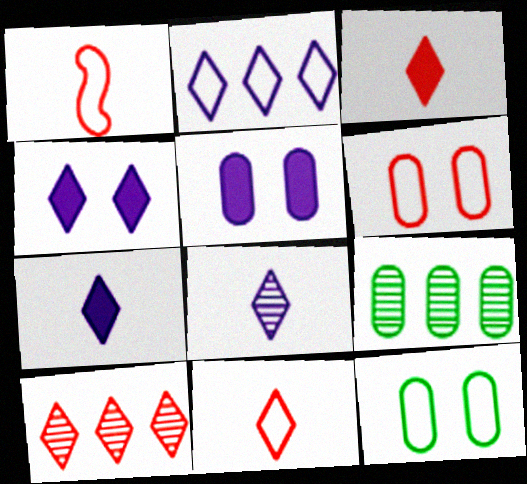[[1, 2, 12], 
[1, 4, 9], 
[2, 4, 8]]